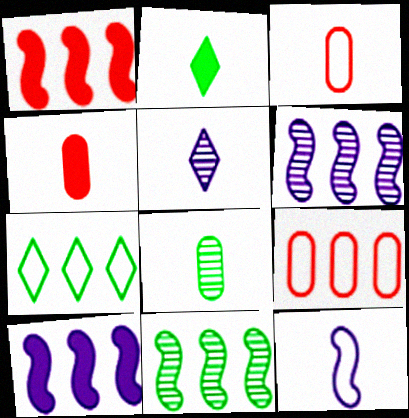[]